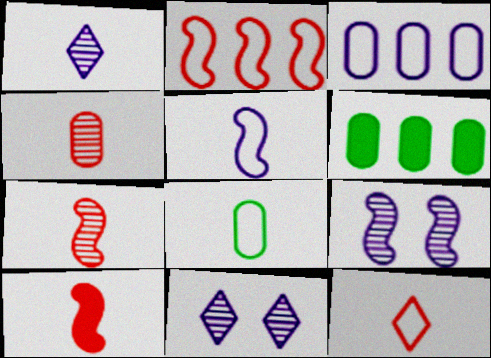[[1, 8, 10], 
[4, 10, 12], 
[5, 8, 12], 
[6, 9, 12]]